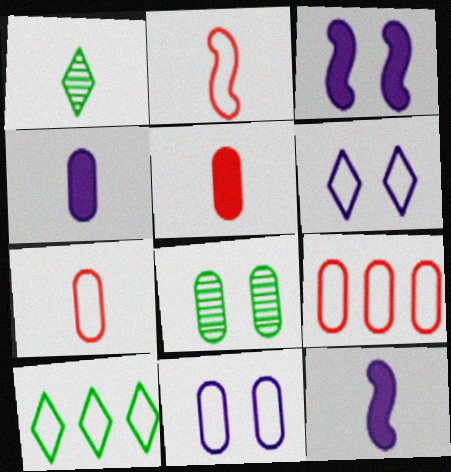[[1, 2, 4], 
[1, 3, 9], 
[1, 7, 12], 
[2, 10, 11], 
[4, 8, 9]]